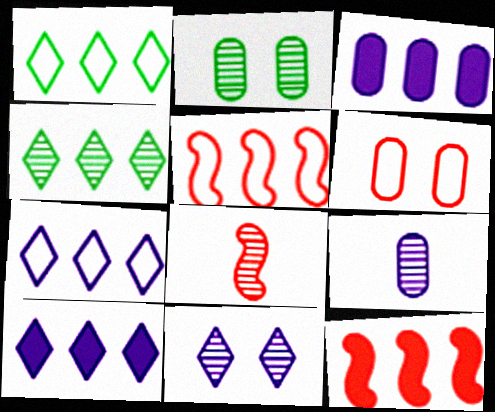[[3, 4, 5]]